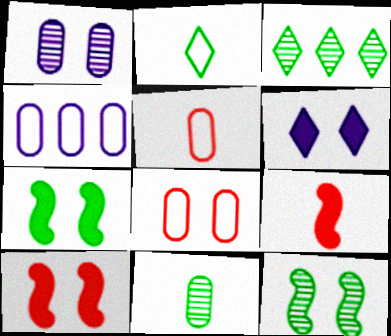[[3, 11, 12], 
[6, 8, 12]]